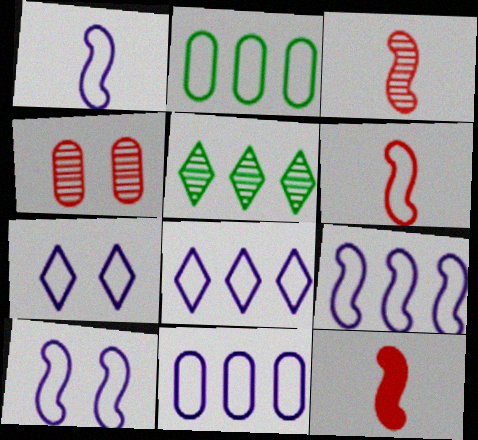[[1, 7, 11], 
[1, 9, 10], 
[2, 6, 7], 
[3, 6, 12], 
[8, 9, 11]]